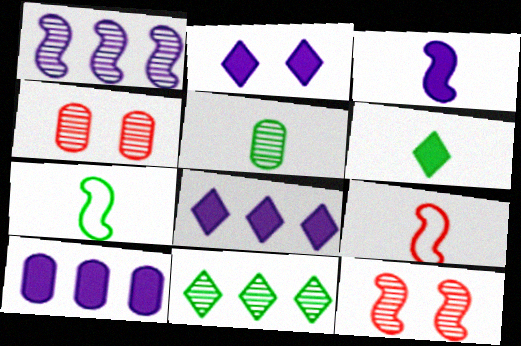[[2, 3, 10], 
[4, 7, 8], 
[5, 6, 7]]